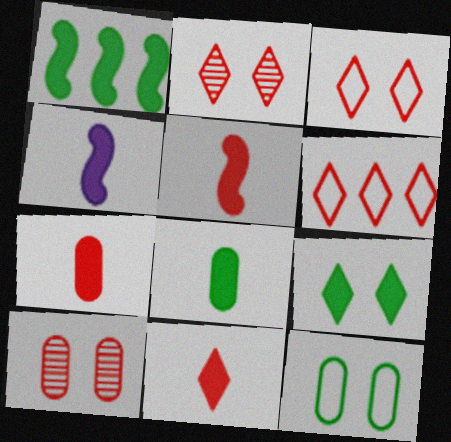[[1, 8, 9], 
[2, 6, 11], 
[4, 8, 11], 
[5, 6, 10], 
[5, 7, 11]]